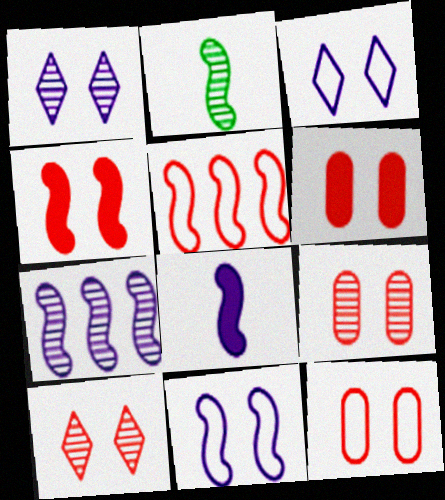[[4, 10, 12], 
[6, 9, 12], 
[7, 8, 11]]